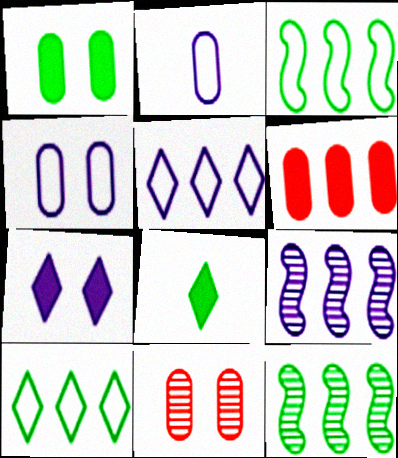[[1, 4, 11], 
[2, 7, 9], 
[5, 6, 12], 
[6, 9, 10]]